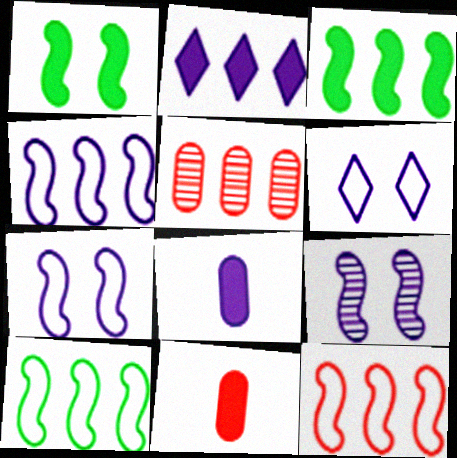[[1, 2, 11], 
[2, 5, 10], 
[4, 10, 12]]